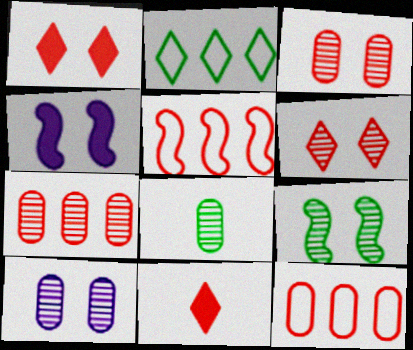[[3, 5, 11], 
[6, 9, 10], 
[7, 8, 10]]